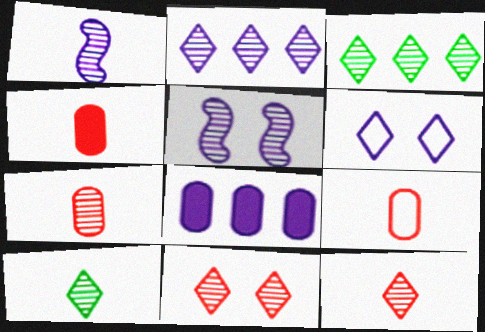[[1, 6, 8], 
[1, 7, 10], 
[2, 10, 11], 
[3, 5, 7], 
[4, 7, 9]]